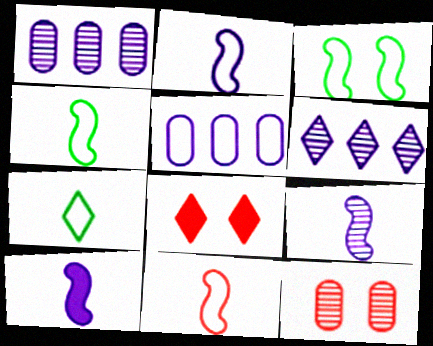[[1, 4, 8], 
[2, 4, 11], 
[2, 9, 10], 
[6, 7, 8]]